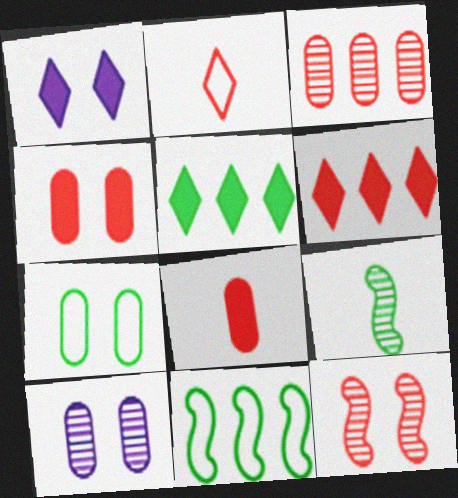[[1, 7, 12], 
[4, 7, 10], 
[5, 7, 9]]